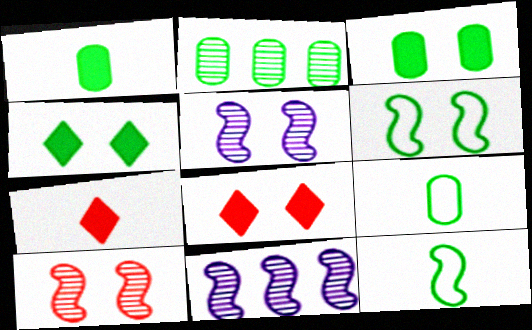[[2, 3, 9], 
[2, 4, 12], 
[8, 9, 11]]